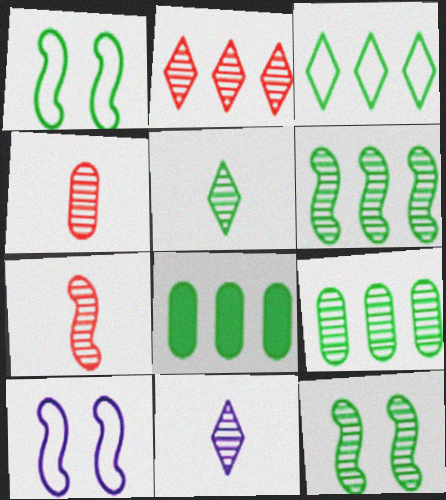[[1, 5, 8], 
[3, 6, 8], 
[5, 9, 12]]